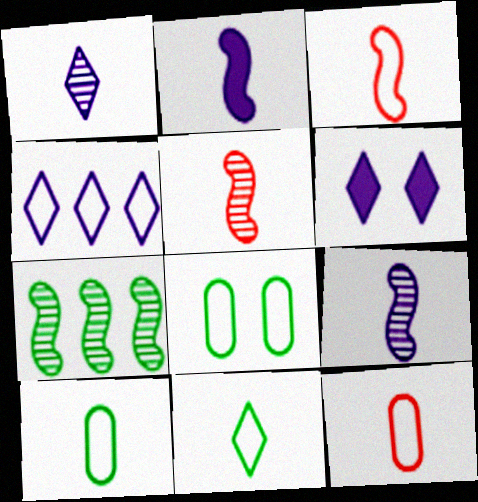[[1, 4, 6], 
[3, 4, 8], 
[6, 7, 12]]